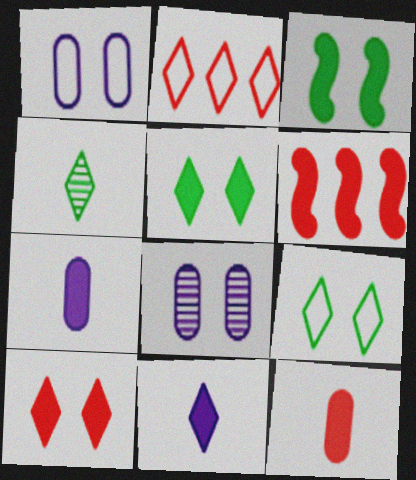[[1, 4, 6], 
[5, 6, 7], 
[6, 10, 12]]